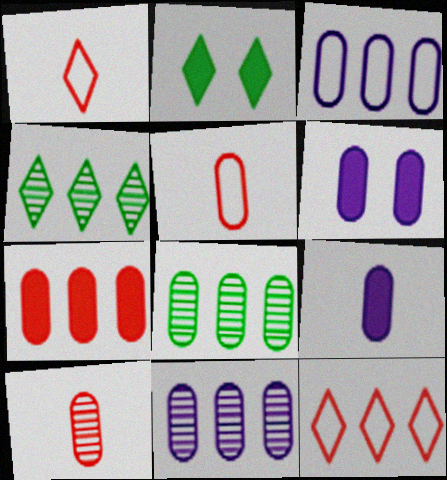[[3, 7, 8], 
[5, 6, 8]]